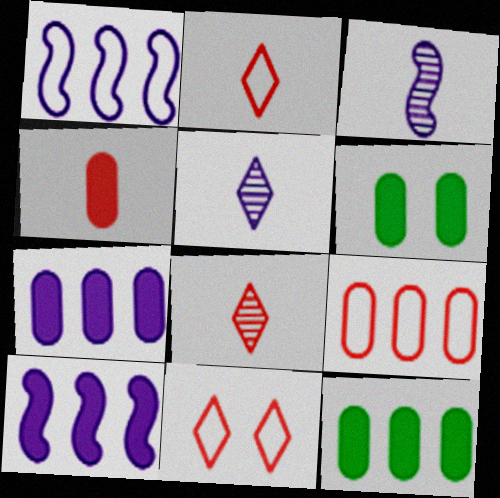[[1, 6, 8], 
[3, 11, 12], 
[4, 6, 7]]